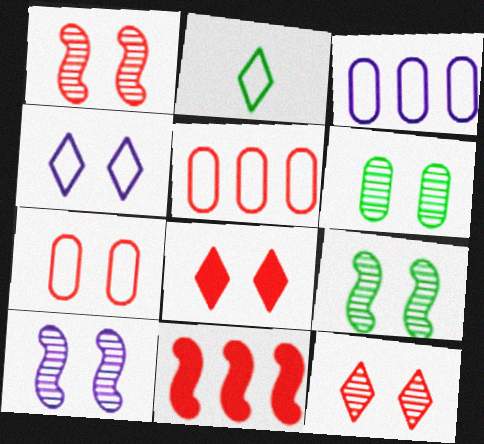[[1, 7, 8], 
[1, 9, 10], 
[6, 10, 12]]